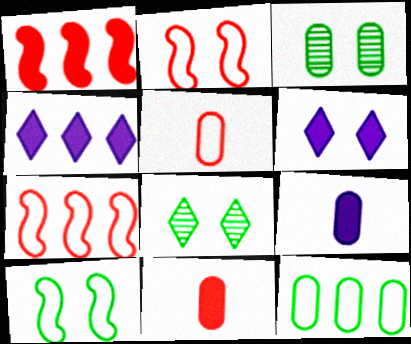[[2, 3, 6], 
[7, 8, 9]]